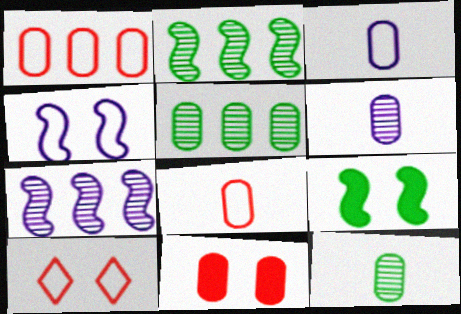[[3, 5, 11]]